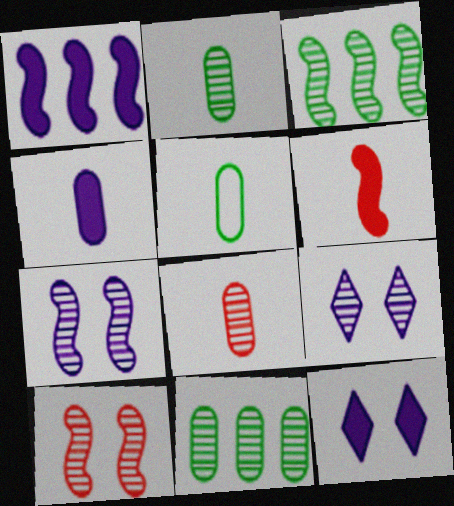[[1, 4, 12], 
[3, 8, 9], 
[4, 5, 8]]